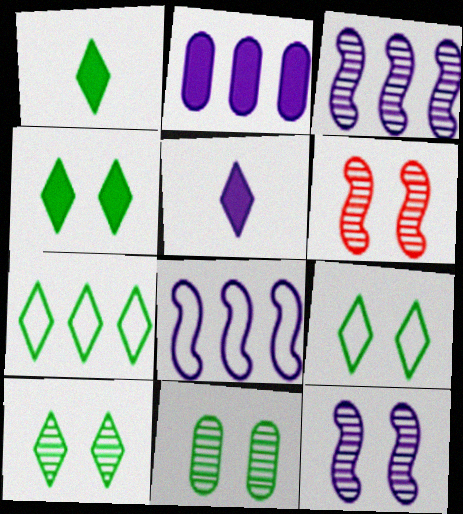[[1, 7, 10], 
[4, 9, 10]]